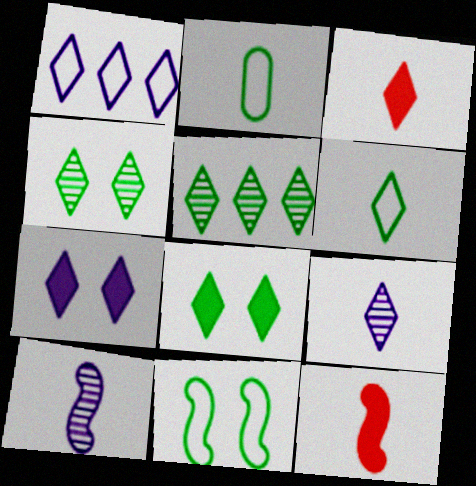[[1, 3, 4], 
[1, 7, 9], 
[2, 3, 10], 
[2, 9, 12], 
[3, 6, 9], 
[5, 6, 8]]